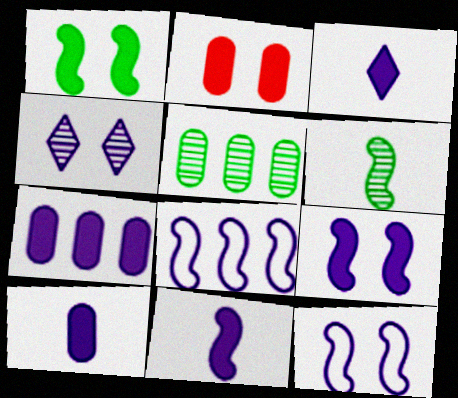[[3, 7, 9], 
[3, 10, 11], 
[4, 8, 10]]